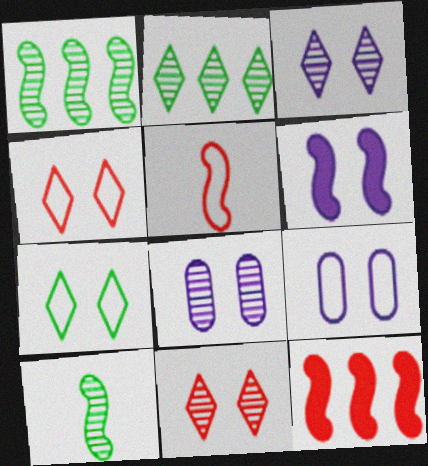[[1, 5, 6], 
[3, 6, 9]]